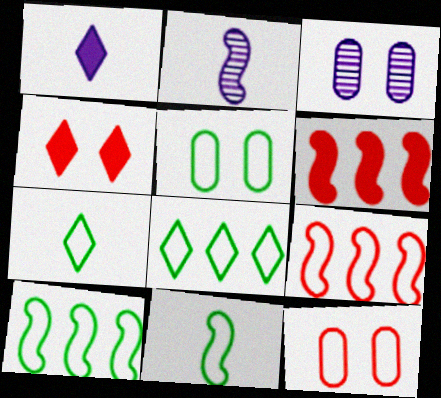[[3, 6, 7], 
[5, 7, 10], 
[5, 8, 11]]